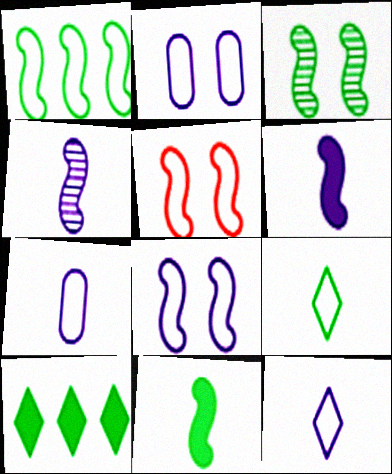[[1, 3, 11]]